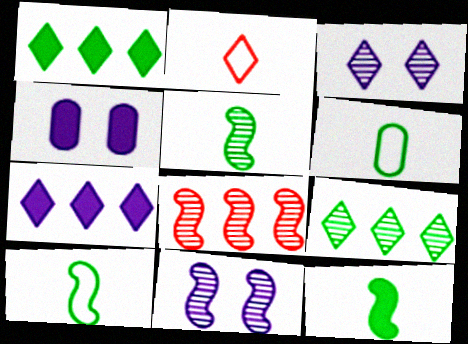[[1, 2, 3], 
[5, 8, 11], 
[5, 10, 12]]